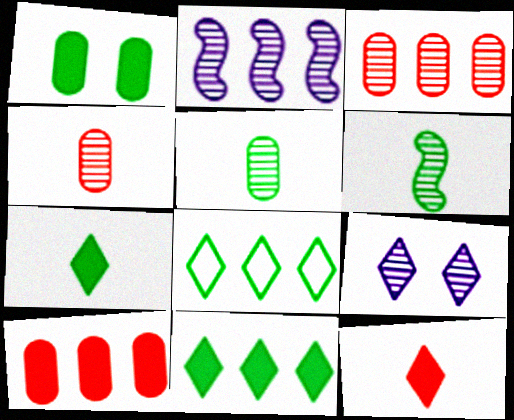[[1, 6, 8], 
[2, 8, 10], 
[3, 6, 9], 
[8, 9, 12]]